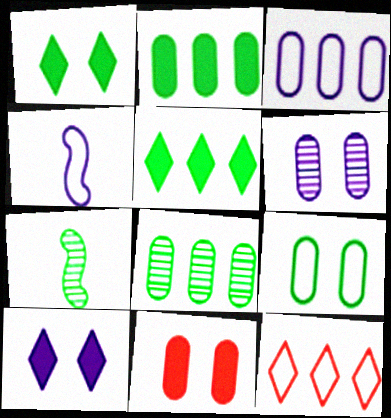[[4, 9, 12], 
[5, 7, 9], 
[6, 9, 11]]